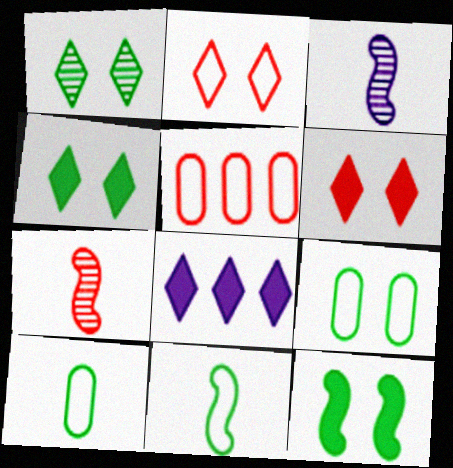[[1, 9, 12], 
[3, 4, 5], 
[5, 6, 7], 
[7, 8, 9]]